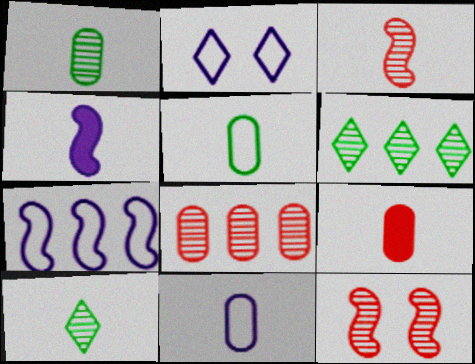[[1, 9, 11], 
[2, 7, 11]]